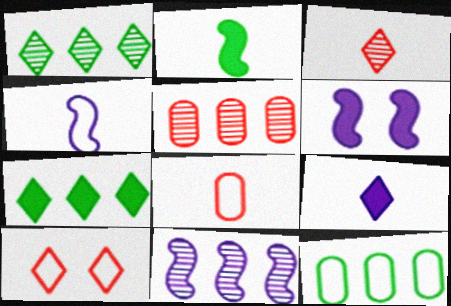[[1, 5, 11], 
[1, 6, 8], 
[1, 9, 10], 
[3, 6, 12], 
[4, 6, 11], 
[4, 10, 12]]